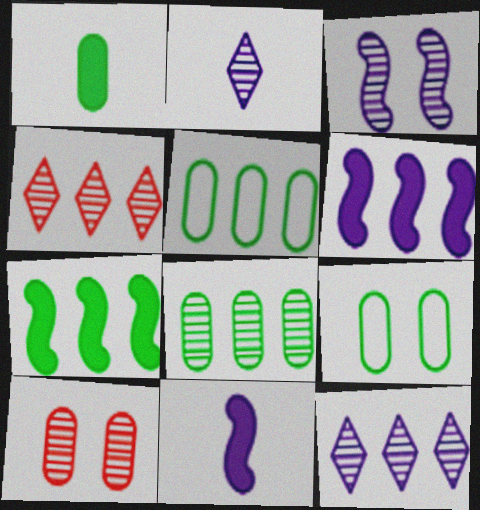[[1, 8, 9], 
[4, 5, 6], 
[4, 9, 11]]